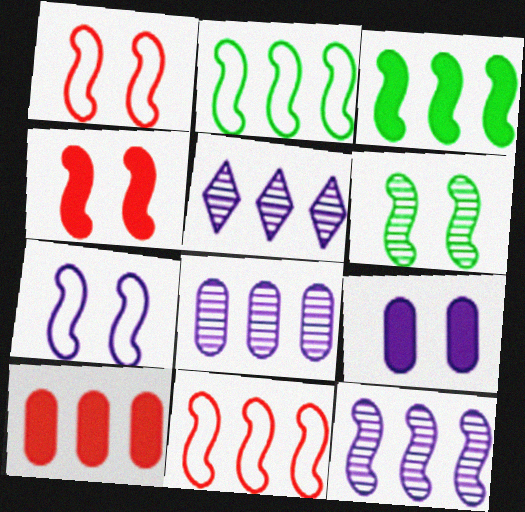[[2, 5, 10], 
[3, 11, 12], 
[4, 6, 7], 
[5, 8, 12]]